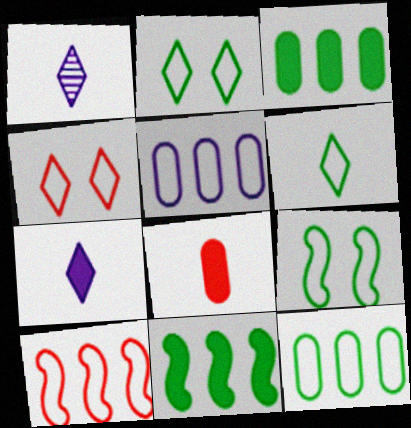[[6, 9, 12]]